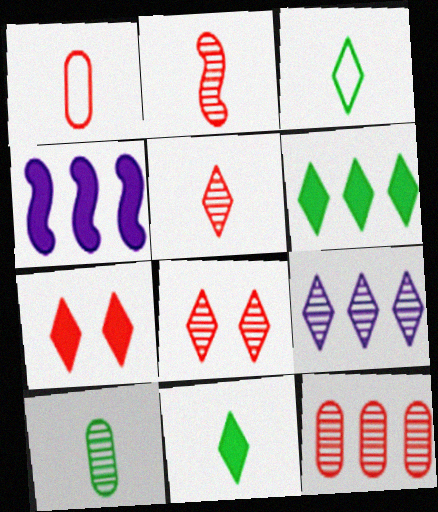[[2, 8, 12], 
[3, 7, 9]]